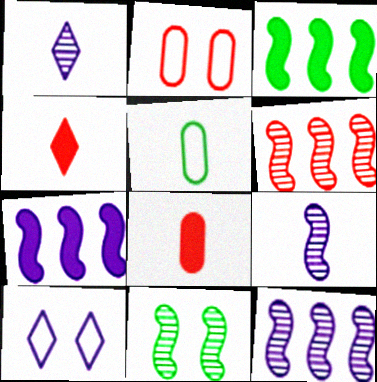[[1, 2, 3], 
[2, 4, 6], 
[4, 5, 9], 
[6, 9, 11]]